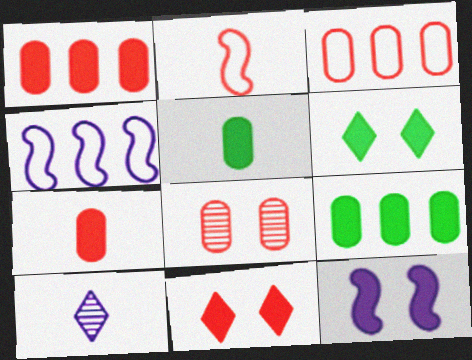[[2, 5, 10], 
[3, 7, 8]]